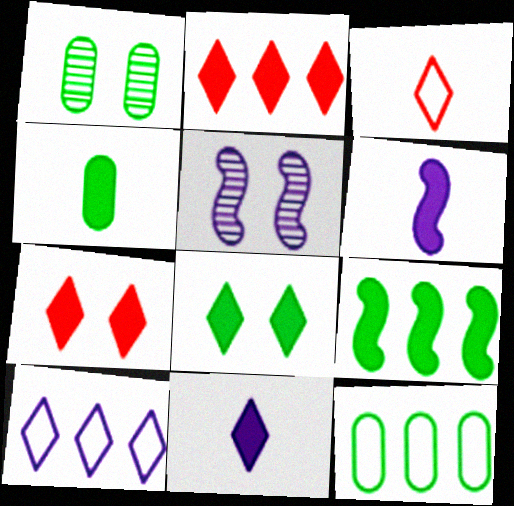[[1, 4, 12], 
[2, 8, 11], 
[4, 8, 9]]